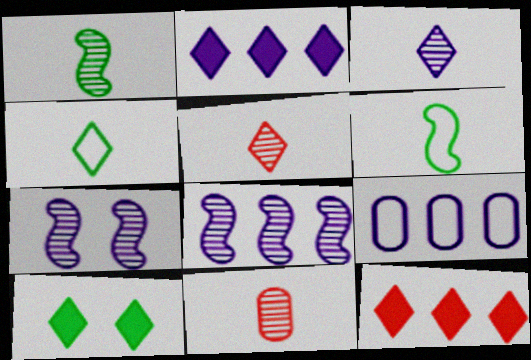[[1, 3, 11], 
[2, 8, 9]]